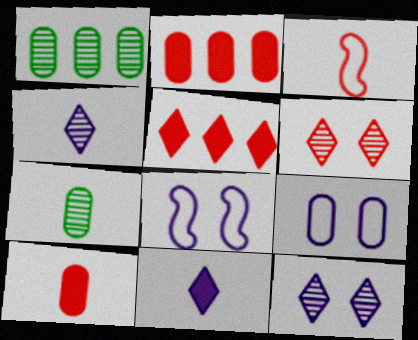[[1, 9, 10], 
[2, 3, 6], 
[2, 7, 9], 
[3, 7, 11], 
[5, 7, 8]]